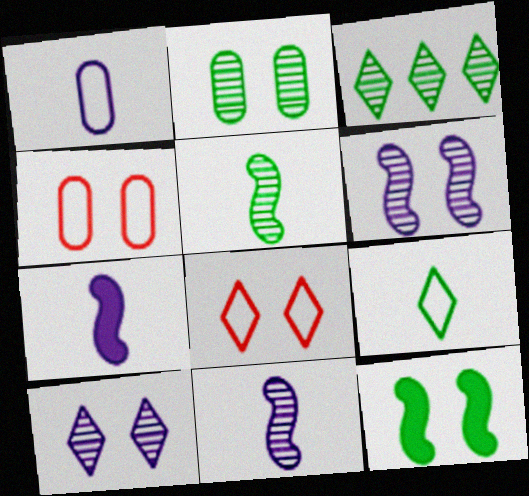[[2, 3, 5], 
[3, 4, 7], 
[4, 10, 12]]